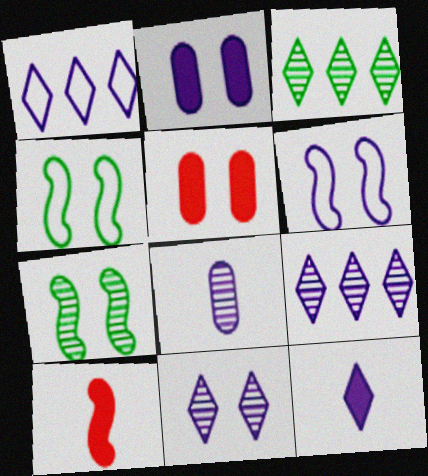[[1, 11, 12], 
[2, 6, 11], 
[4, 5, 11]]